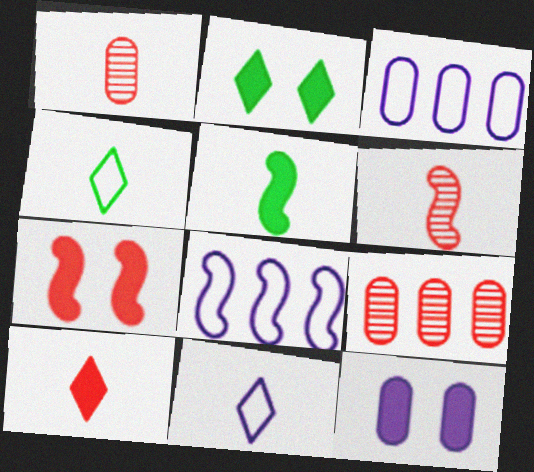[[1, 2, 8], 
[1, 5, 11], 
[2, 3, 6], 
[2, 7, 12]]